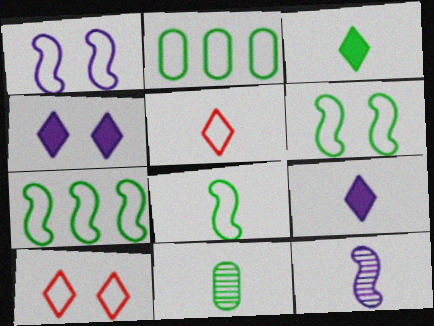[[1, 2, 5], 
[3, 8, 11], 
[6, 7, 8]]